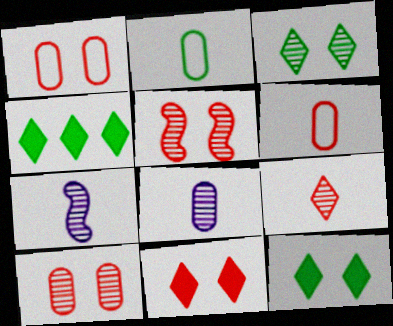[[1, 4, 7], 
[1, 5, 11]]